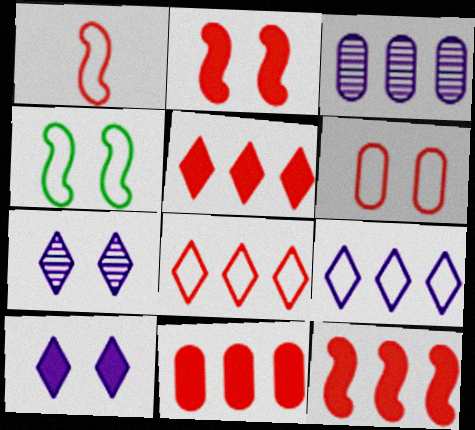[[1, 6, 8], 
[5, 11, 12]]